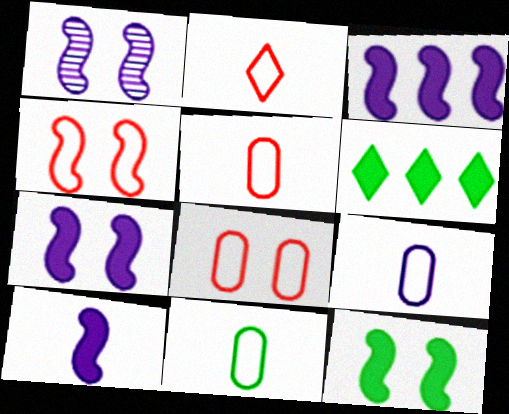[[1, 4, 12], 
[1, 5, 6], 
[3, 7, 10], 
[5, 9, 11]]